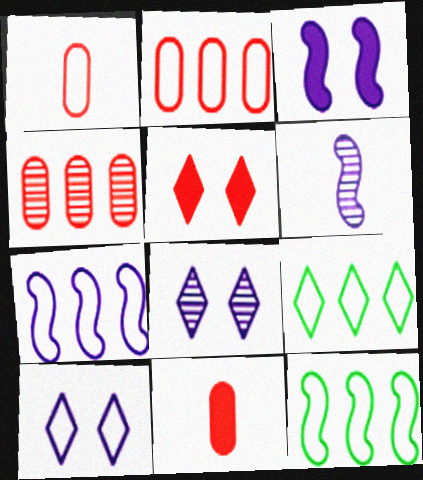[[1, 10, 12], 
[2, 7, 9], 
[3, 6, 7], 
[8, 11, 12]]